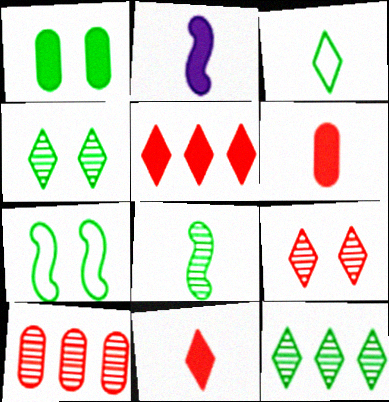[[1, 2, 5], 
[1, 4, 7]]